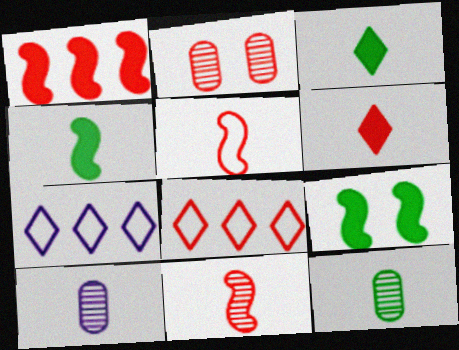[[2, 4, 7], 
[3, 5, 10], 
[8, 9, 10]]